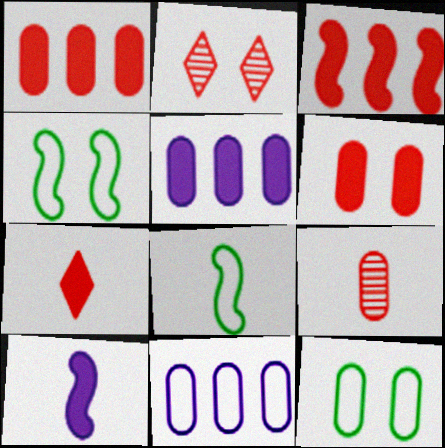[[2, 5, 8], 
[3, 6, 7], 
[5, 9, 12]]